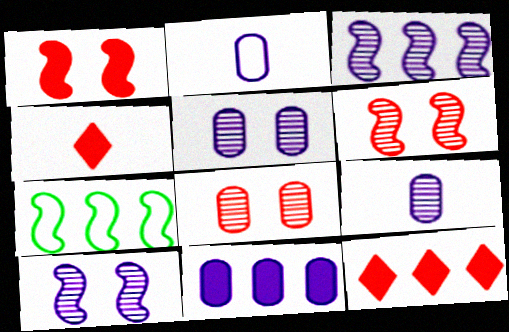[[2, 5, 11], 
[4, 5, 7]]